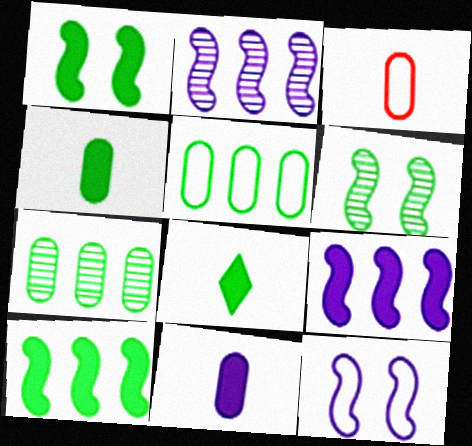[[5, 6, 8]]